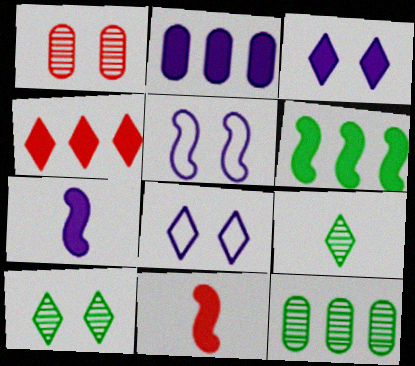[[2, 3, 7], 
[2, 4, 6], 
[4, 8, 9], 
[8, 11, 12]]